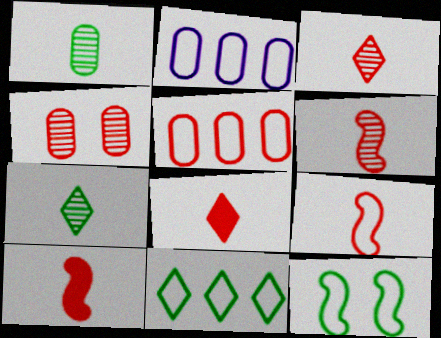[[6, 9, 10]]